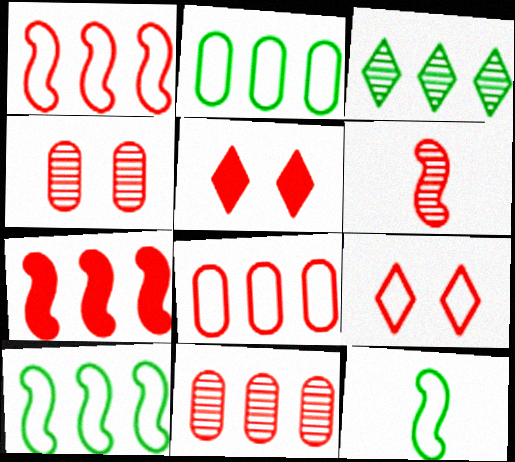[[5, 6, 8]]